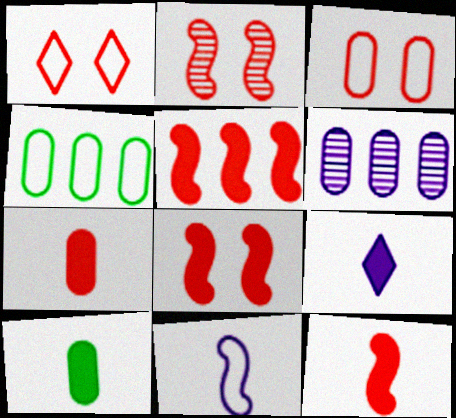[[1, 4, 11], 
[2, 4, 9], 
[3, 6, 10], 
[5, 8, 12], 
[9, 10, 12]]